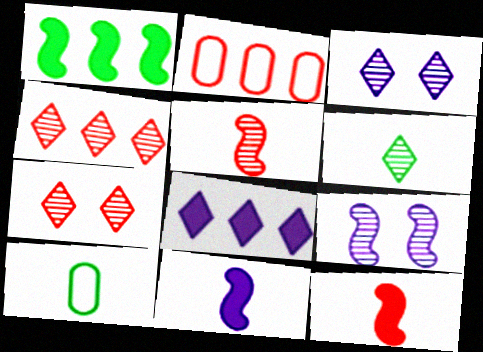[[2, 7, 12], 
[3, 4, 6]]